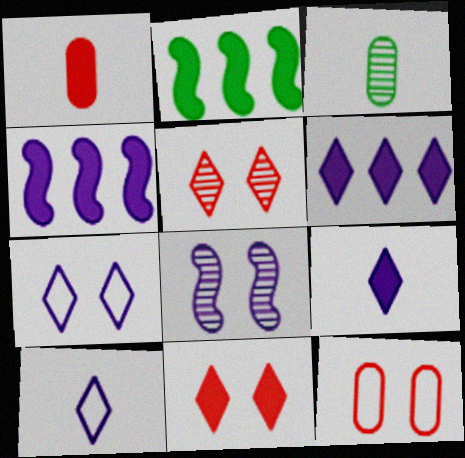[]